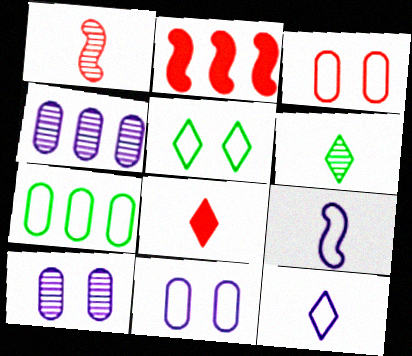[[2, 6, 11], 
[6, 8, 12]]